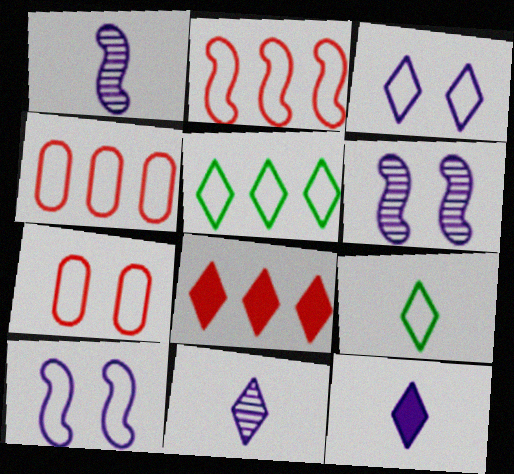[[4, 9, 10]]